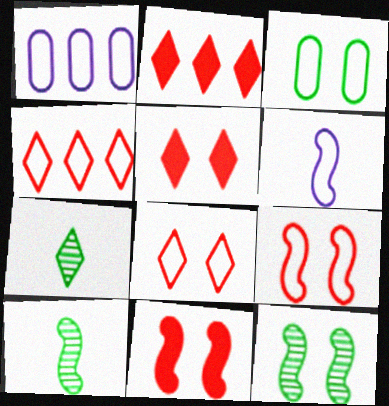[[1, 5, 10], 
[1, 7, 11], 
[3, 4, 6]]